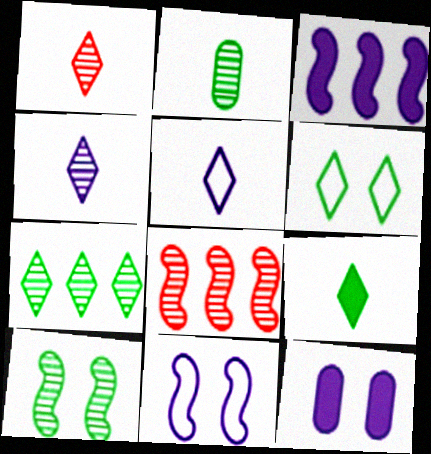[[1, 5, 9], 
[2, 7, 10], 
[6, 7, 9]]